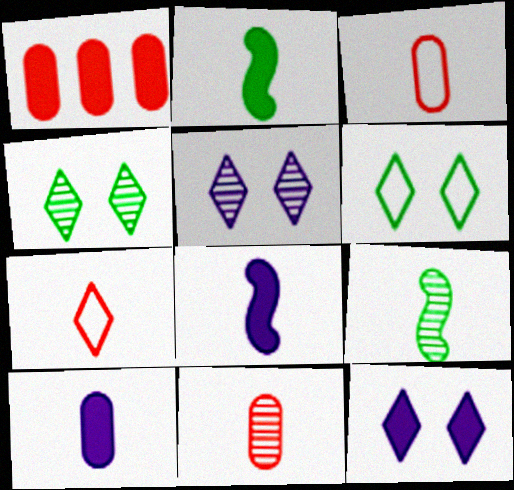[[1, 2, 12], 
[7, 9, 10]]